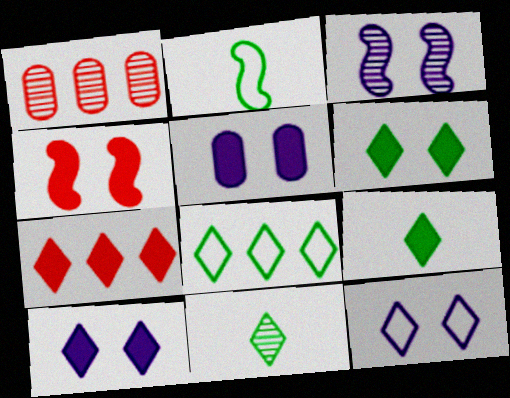[[1, 2, 10], 
[1, 3, 11], 
[3, 5, 12], 
[4, 5, 6], 
[6, 8, 11], 
[7, 9, 10], 
[7, 11, 12]]